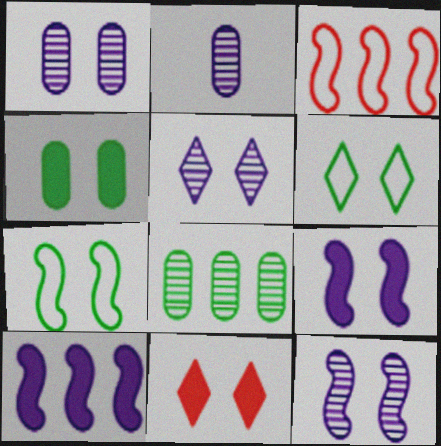[[1, 5, 12], 
[1, 7, 11], 
[4, 9, 11], 
[5, 6, 11]]